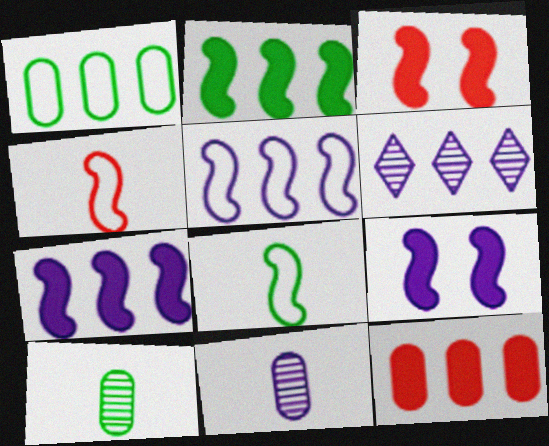[]